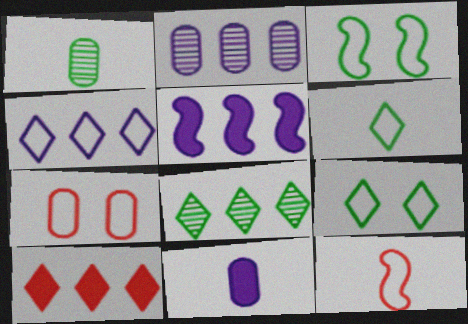[[2, 4, 5], 
[4, 8, 10]]